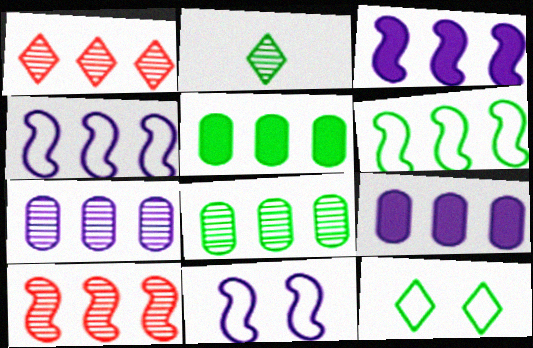[[1, 4, 5], 
[1, 6, 9], 
[3, 6, 10]]